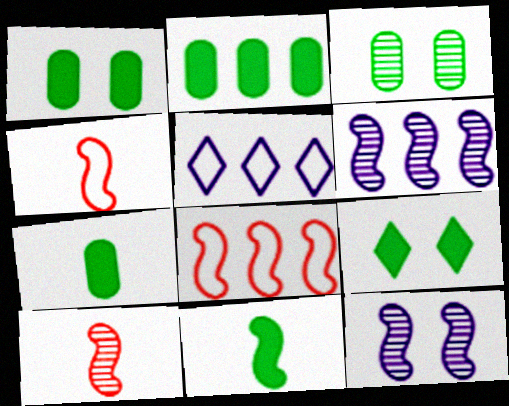[[1, 2, 7], 
[1, 5, 10], 
[2, 9, 11], 
[8, 11, 12]]